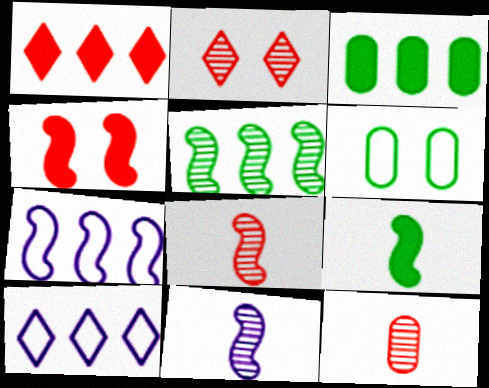[[1, 6, 11]]